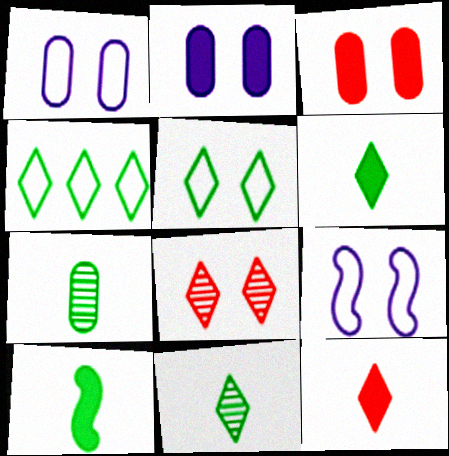[]